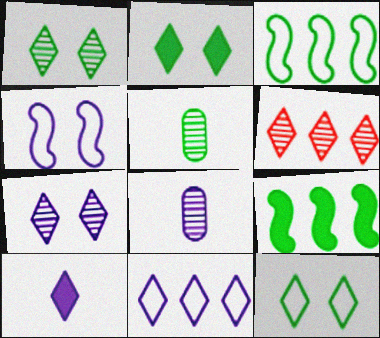[[1, 2, 12], 
[2, 3, 5], 
[5, 9, 12], 
[6, 10, 12], 
[7, 10, 11]]